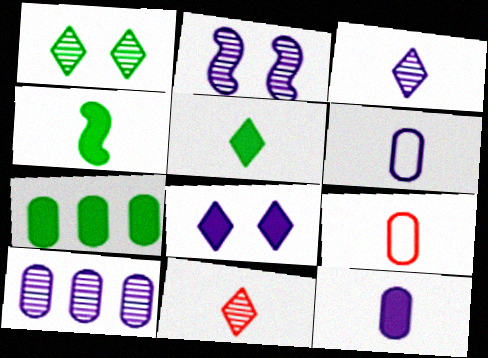[[2, 3, 10], 
[3, 4, 9], 
[4, 6, 11]]